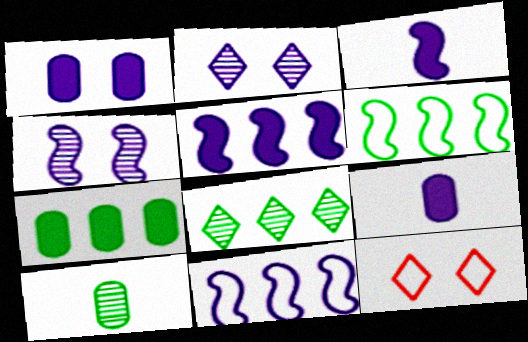[[2, 9, 11], 
[3, 4, 11], 
[5, 10, 12], 
[6, 7, 8]]